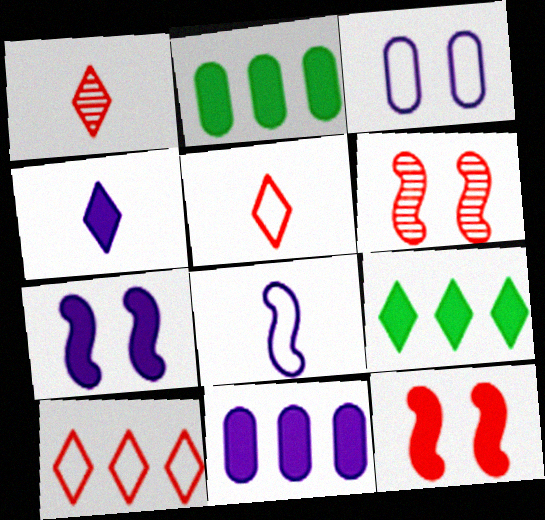[[2, 4, 12], 
[4, 7, 11]]